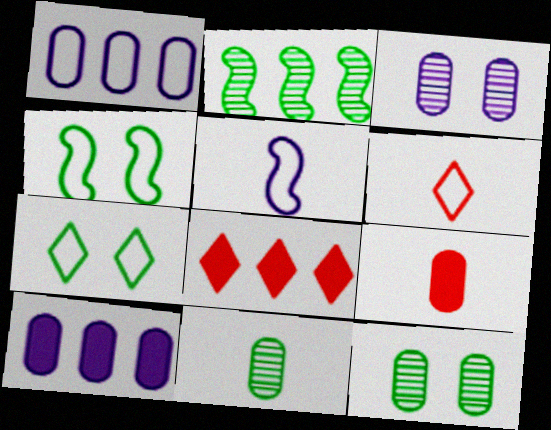[[1, 2, 8], 
[1, 4, 6], 
[1, 9, 12], 
[5, 8, 12]]